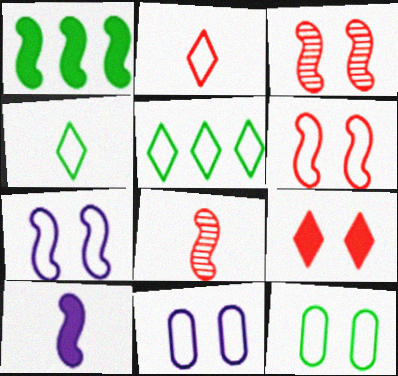[[1, 7, 8]]